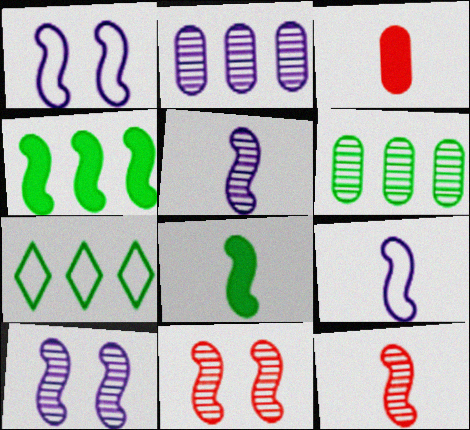[[1, 4, 12], 
[3, 7, 10], 
[4, 6, 7], 
[4, 9, 11], 
[8, 9, 12]]